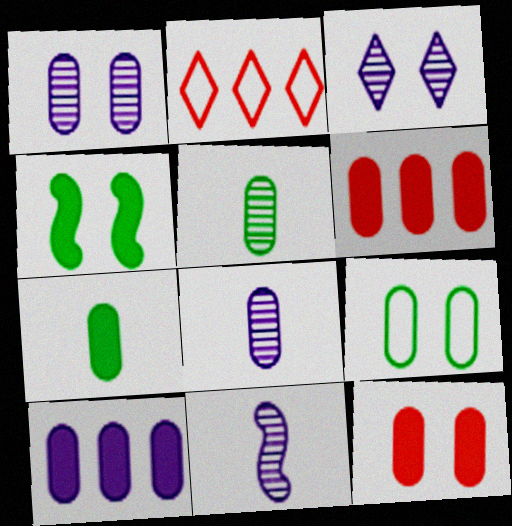[[1, 9, 12], 
[2, 4, 8], 
[6, 8, 9], 
[7, 10, 12]]